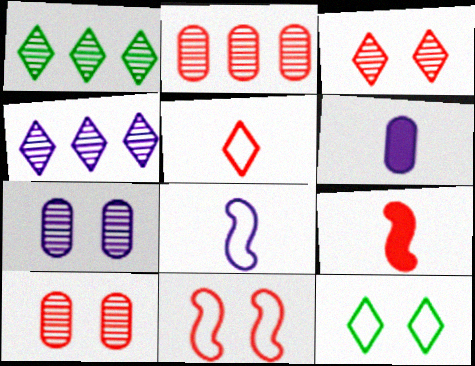[[1, 6, 11]]